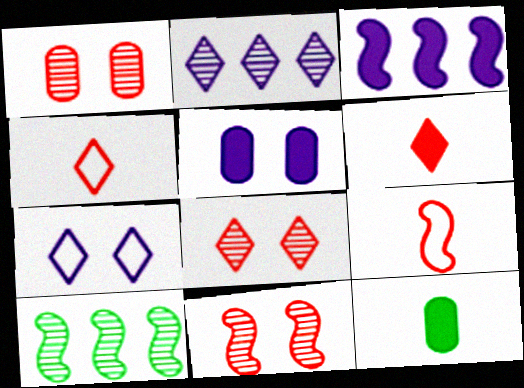[[1, 8, 11], 
[4, 5, 10]]